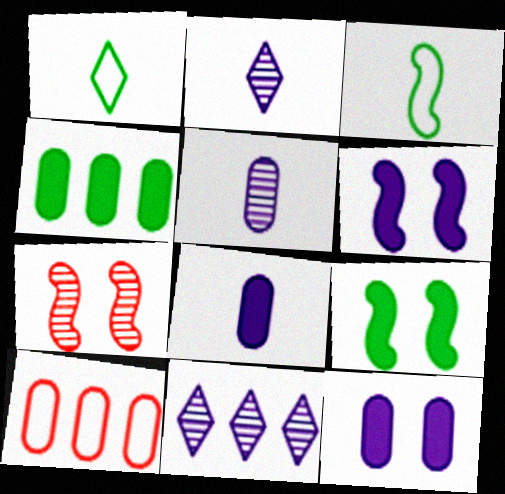[[2, 9, 10]]